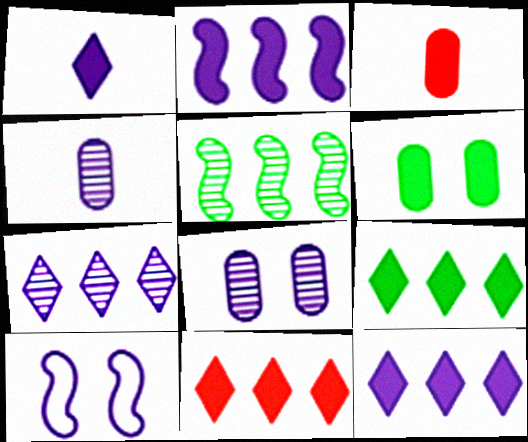[[4, 10, 12], 
[9, 11, 12]]